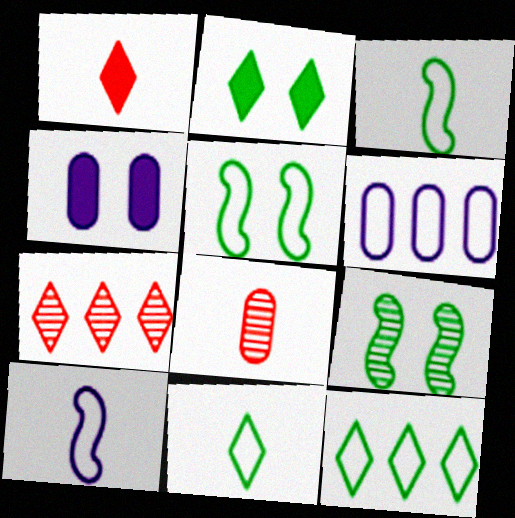[[1, 6, 9], 
[3, 4, 7]]